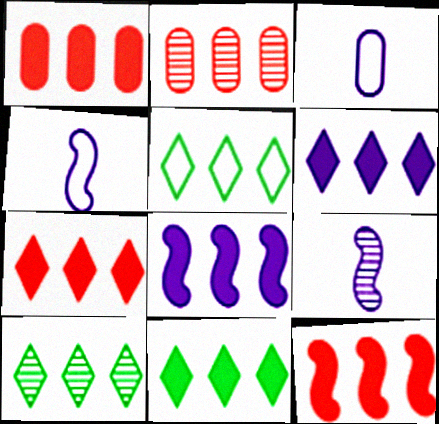[[1, 7, 12], 
[1, 8, 11], 
[2, 5, 8], 
[5, 10, 11], 
[6, 7, 11]]